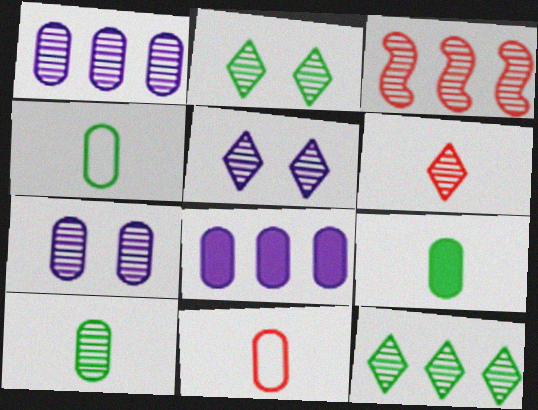[[1, 3, 12], 
[3, 5, 10], 
[4, 9, 10], 
[5, 6, 12]]